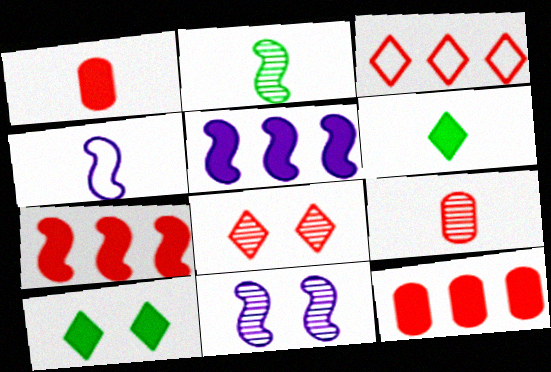[[1, 5, 10], 
[4, 5, 11], 
[4, 6, 9]]